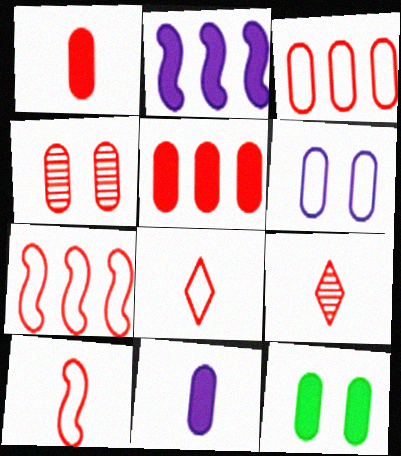[[1, 3, 4], 
[1, 9, 10], 
[4, 6, 12], 
[5, 11, 12]]